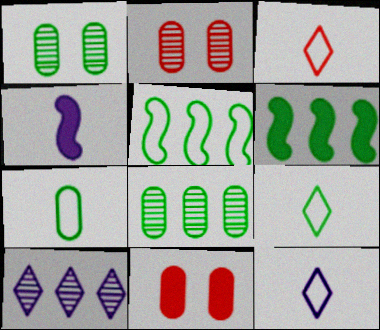[[1, 6, 9], 
[2, 6, 12], 
[3, 9, 12]]